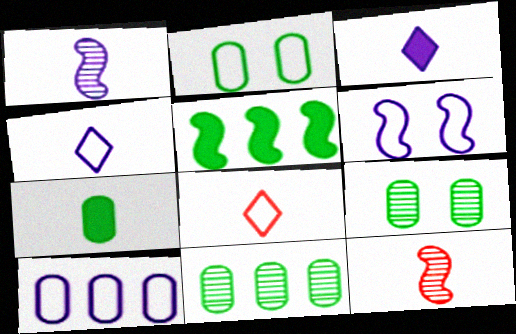[[1, 7, 8], 
[2, 7, 11], 
[4, 6, 10], 
[4, 7, 12], 
[5, 6, 12]]